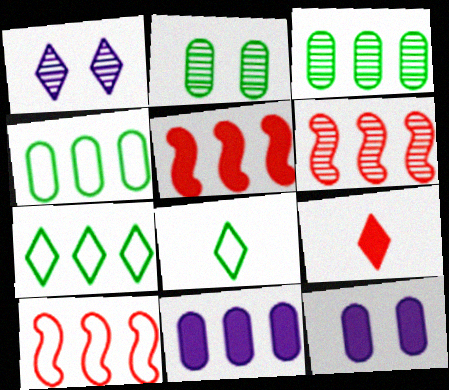[[1, 7, 9], 
[5, 6, 10], 
[6, 7, 11], 
[6, 8, 12]]